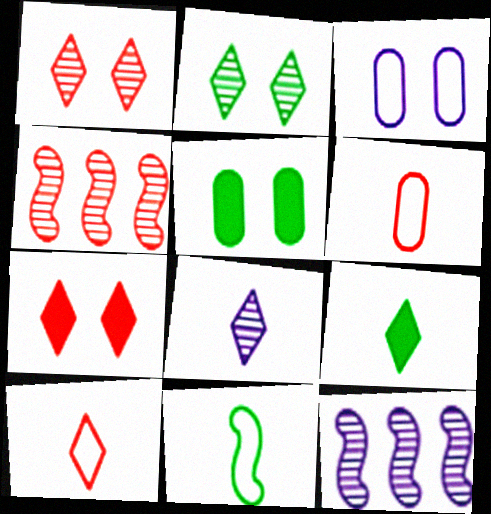[[3, 4, 9], 
[4, 6, 7], 
[5, 10, 12], 
[8, 9, 10]]